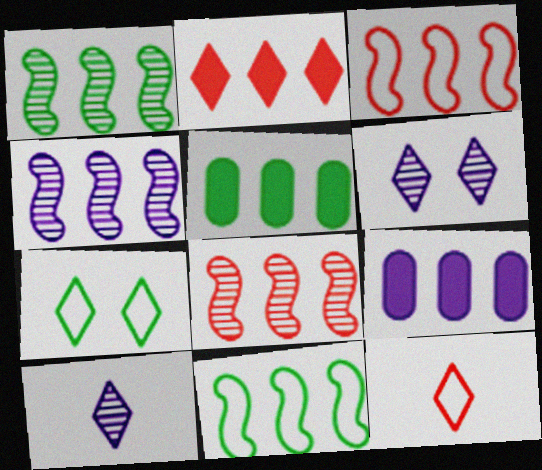[[1, 4, 8], 
[2, 7, 10]]